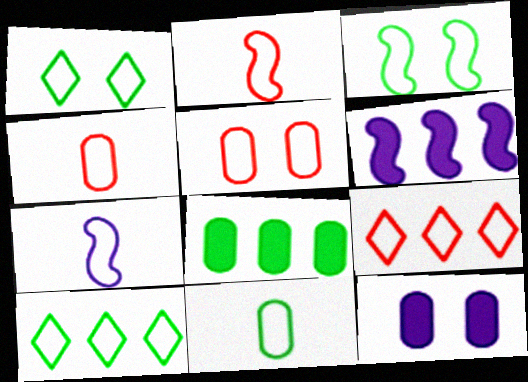[[2, 5, 9], 
[3, 10, 11], 
[5, 7, 10]]